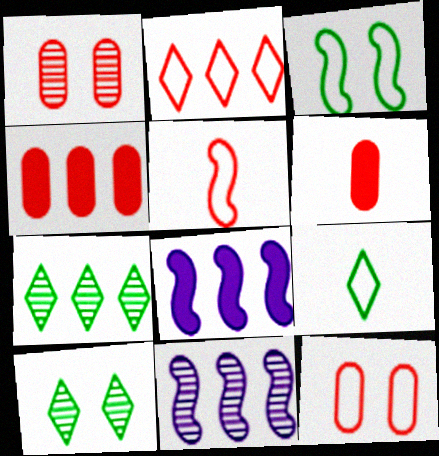[[1, 8, 9], 
[2, 5, 12]]